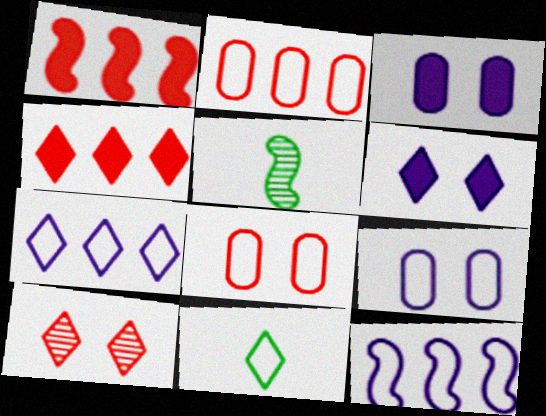[[2, 5, 6], 
[4, 5, 9], 
[8, 11, 12]]